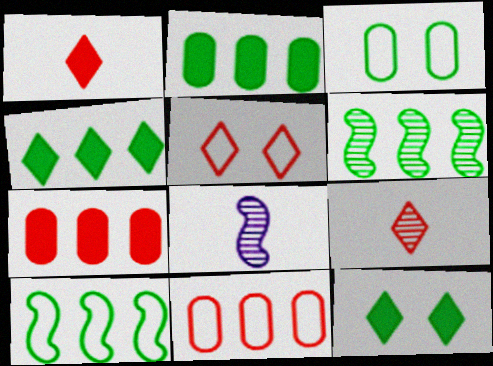[[2, 5, 8], 
[8, 11, 12]]